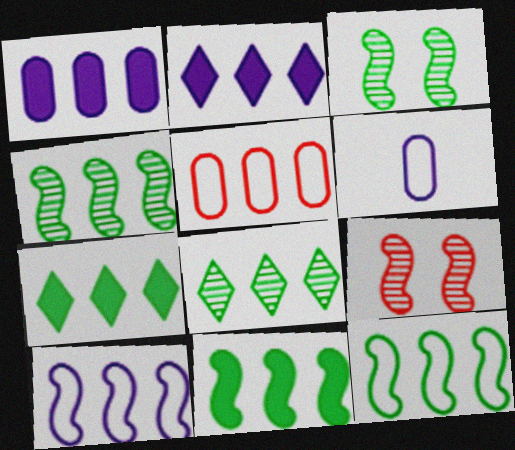[[2, 4, 5], 
[4, 11, 12], 
[6, 7, 9]]